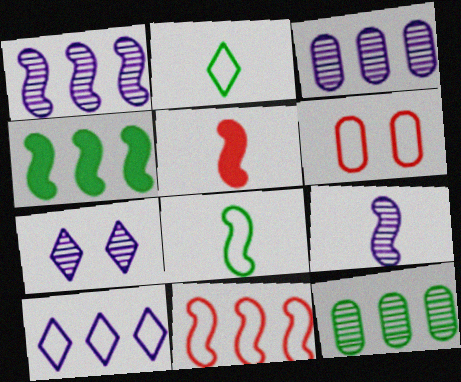[[1, 4, 11], 
[3, 7, 9], 
[5, 8, 9], 
[6, 8, 10]]